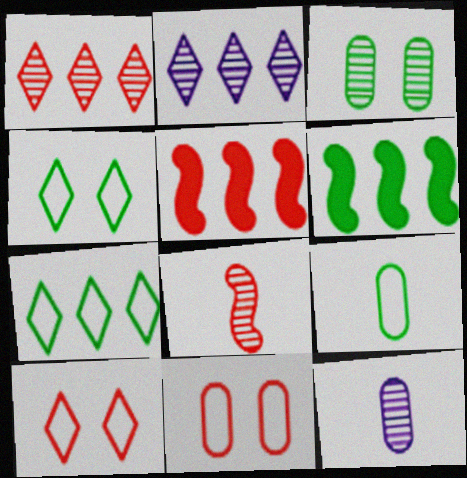[[2, 3, 8], 
[4, 5, 12], 
[6, 10, 12]]